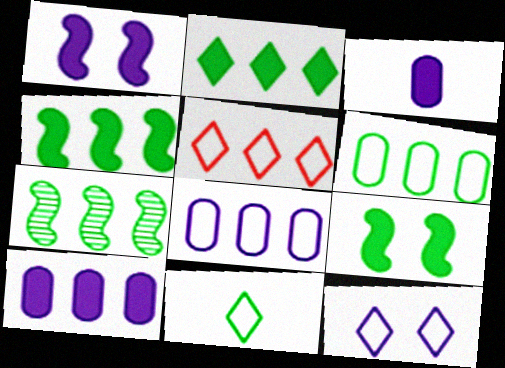[[2, 6, 7], 
[5, 7, 10], 
[5, 11, 12]]